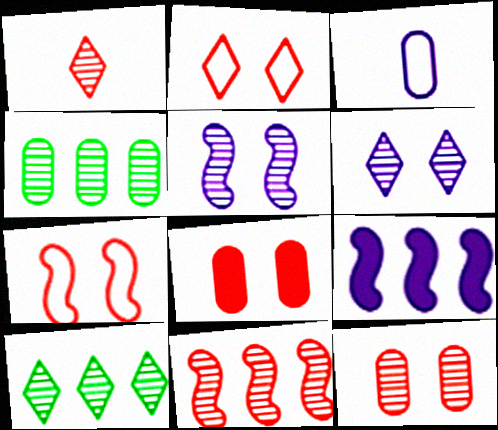[[1, 4, 5], 
[1, 6, 10], 
[1, 11, 12], 
[3, 4, 8], 
[3, 6, 9]]